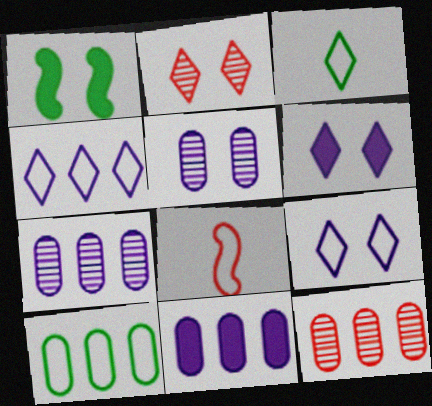[[8, 9, 10], 
[10, 11, 12]]